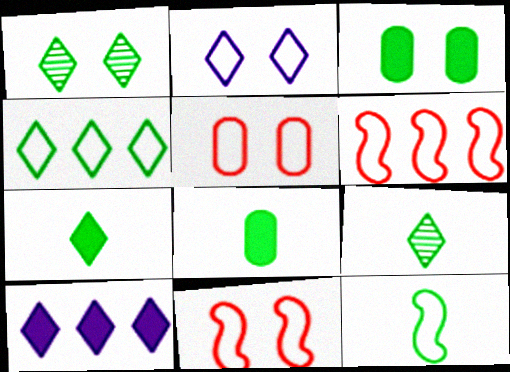[[1, 4, 7], 
[8, 9, 12]]